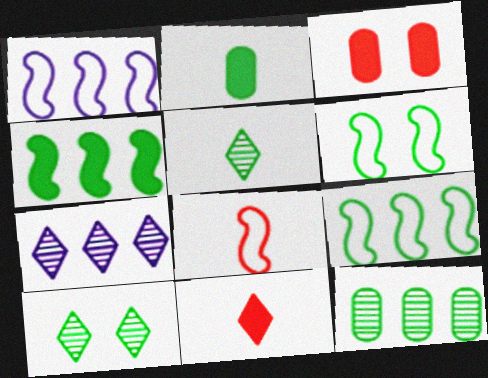[[1, 3, 5], 
[1, 6, 8], 
[2, 9, 10]]